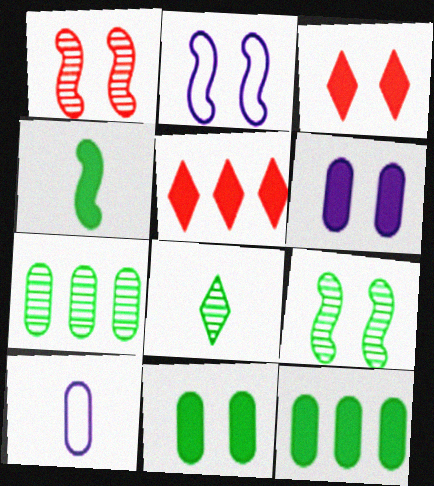[[4, 5, 6], 
[5, 9, 10], 
[7, 8, 9]]